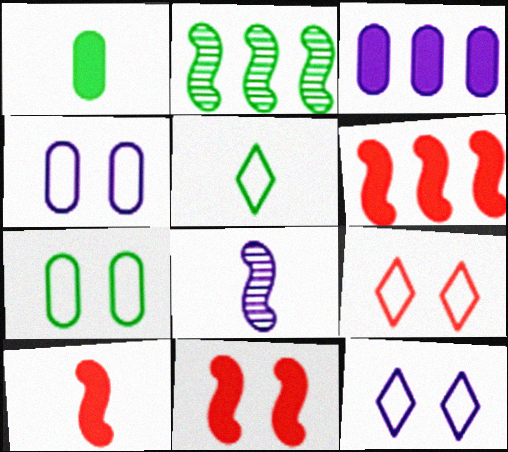[[3, 8, 12], 
[6, 10, 11]]